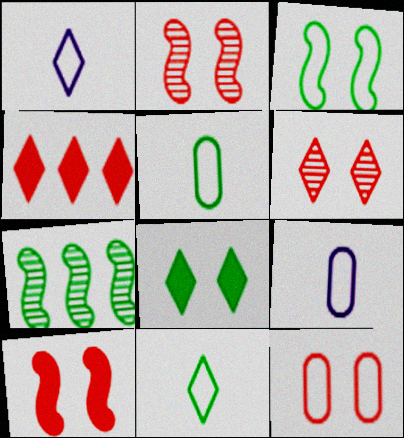[[5, 7, 8], 
[6, 10, 12]]